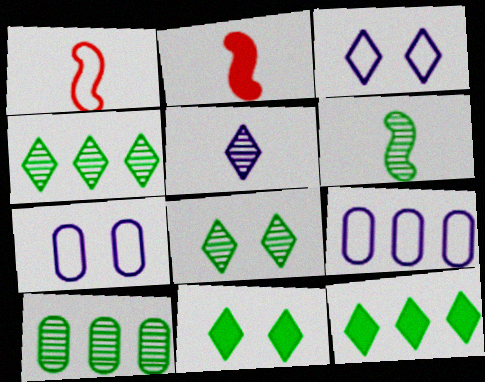[[2, 3, 10], 
[2, 4, 7], 
[2, 8, 9], 
[6, 8, 10]]